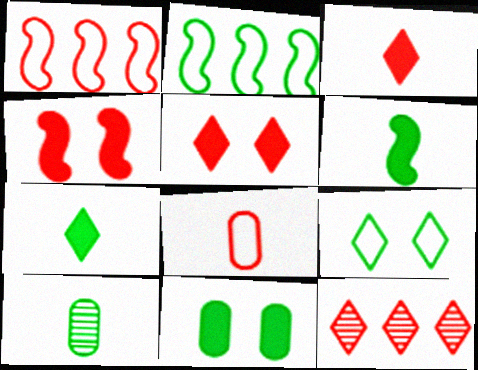[[4, 8, 12]]